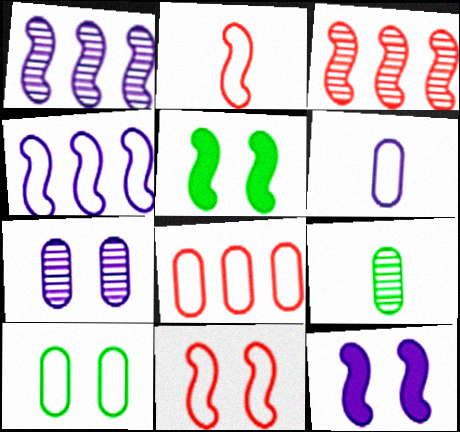[[1, 2, 5], 
[6, 8, 10]]